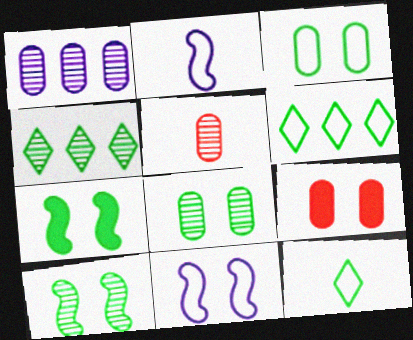[[1, 5, 8], 
[2, 4, 9]]